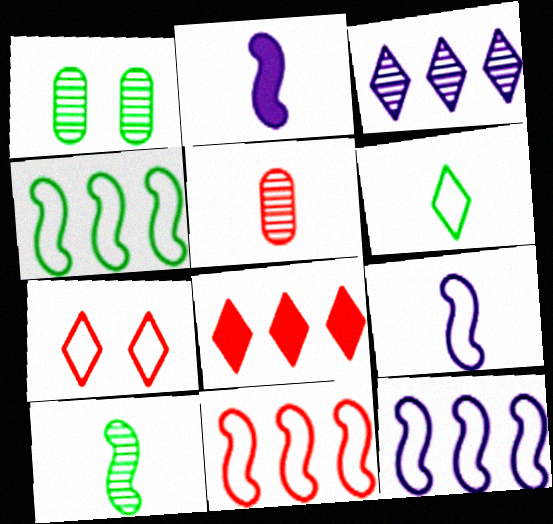[[1, 8, 9], 
[2, 5, 6], 
[4, 11, 12]]